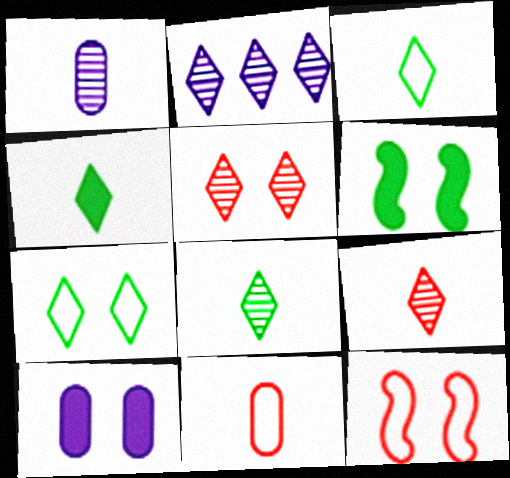[[2, 5, 8], 
[2, 6, 11], 
[3, 4, 8]]